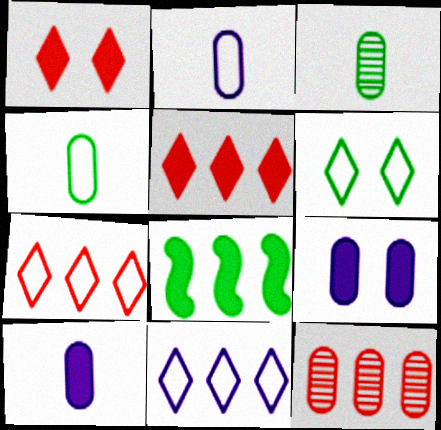[[1, 8, 10], 
[3, 6, 8], 
[4, 9, 12], 
[8, 11, 12]]